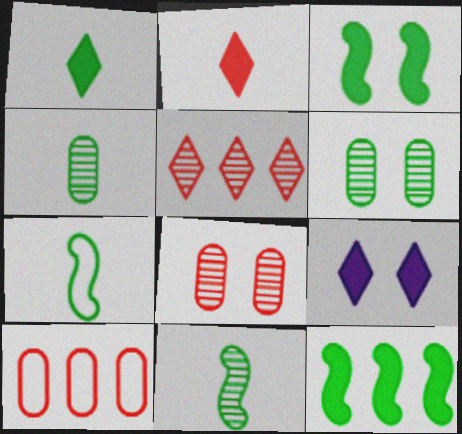[[1, 4, 7], 
[9, 10, 11]]